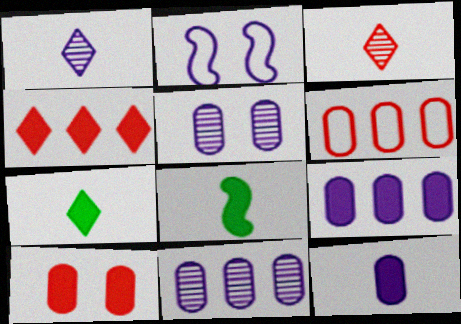[[1, 2, 9]]